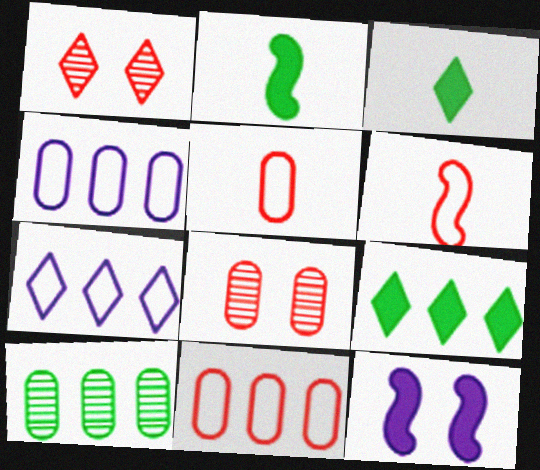[[1, 2, 4], 
[1, 3, 7], 
[2, 7, 8]]